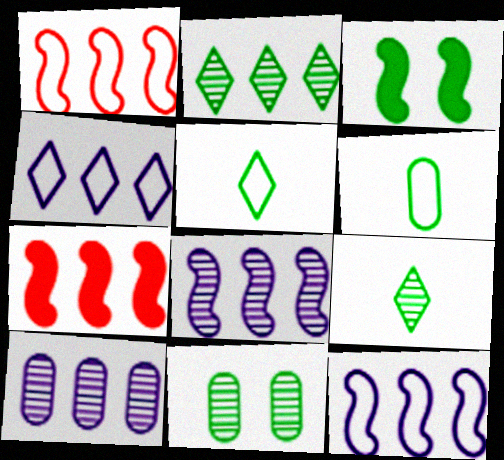[[2, 3, 6]]